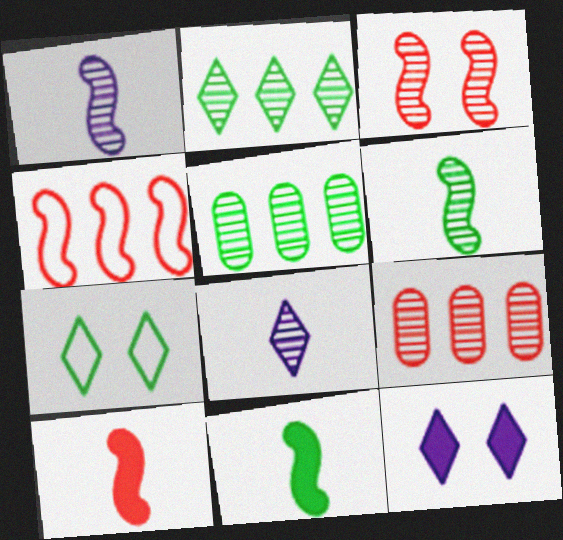[[3, 4, 10], 
[3, 5, 8], 
[5, 7, 11]]